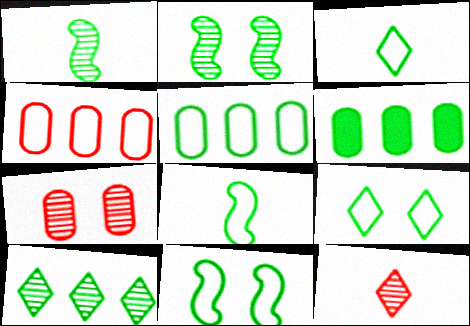[[1, 6, 9], 
[2, 3, 6], 
[3, 5, 11], 
[5, 8, 9]]